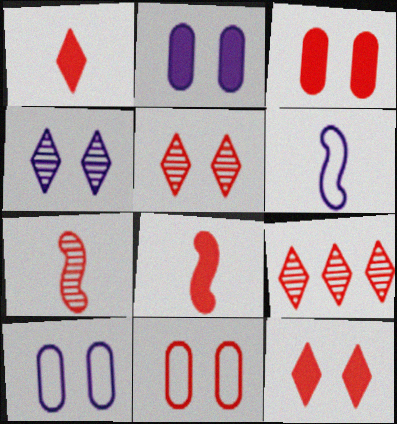[[8, 9, 11]]